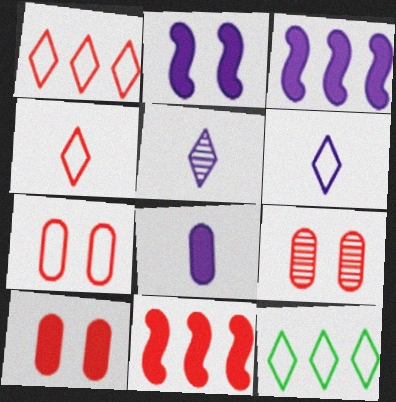[[4, 9, 11], 
[7, 9, 10]]